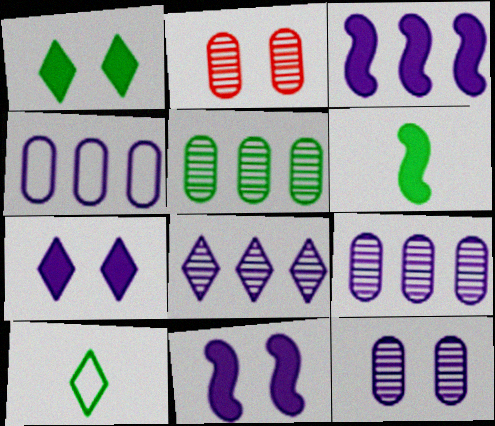[[2, 3, 10], 
[3, 4, 8]]